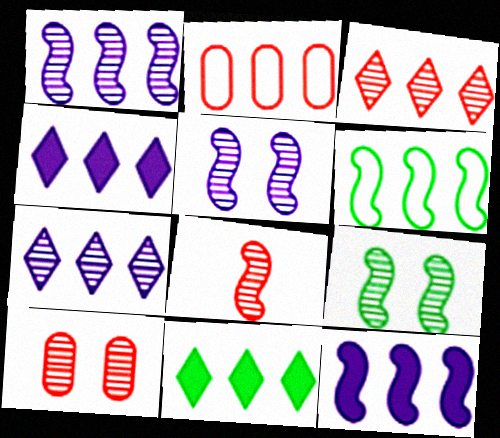[[1, 2, 11], 
[1, 8, 9], 
[3, 8, 10]]